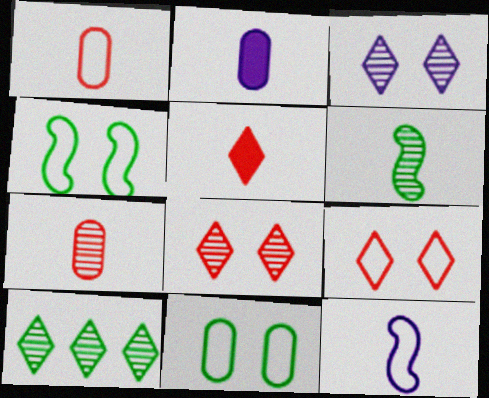[]